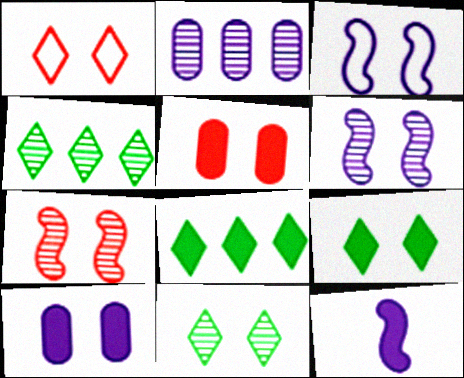[[1, 5, 7], 
[3, 5, 11], 
[5, 8, 12]]